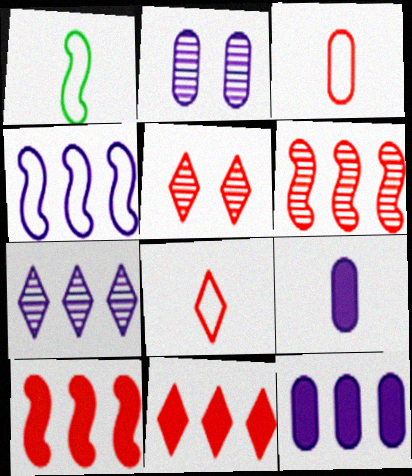[[1, 2, 11], 
[1, 5, 12], 
[3, 5, 10], 
[4, 7, 12], 
[5, 8, 11]]